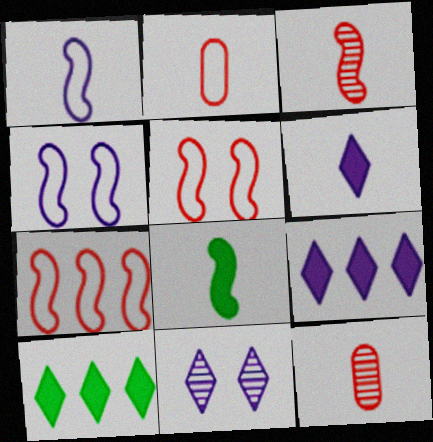[[1, 3, 8], 
[4, 10, 12]]